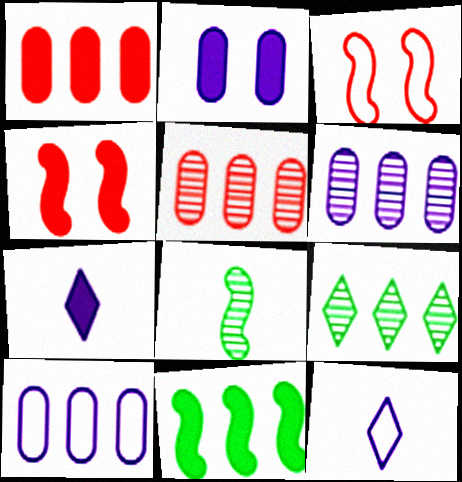[]